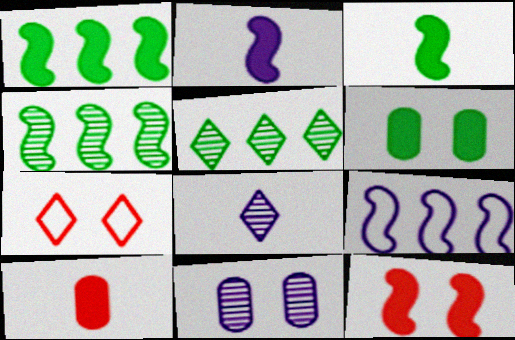[[1, 2, 12]]